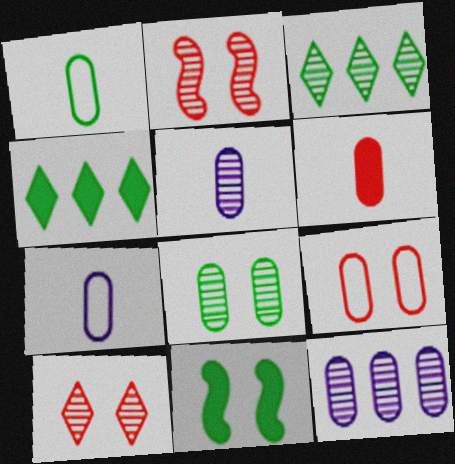[[1, 3, 11], 
[1, 5, 6], 
[2, 3, 5], 
[2, 4, 7]]